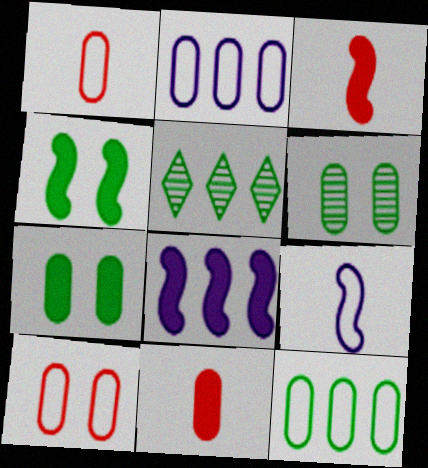[[2, 6, 11], 
[3, 4, 8]]